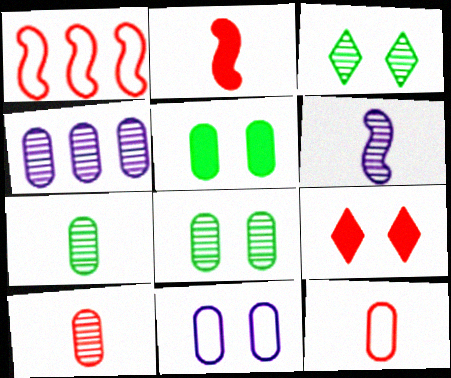[[1, 9, 10], 
[4, 5, 12], 
[4, 8, 10]]